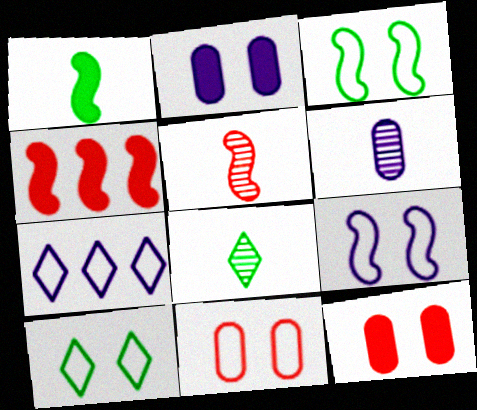[[4, 6, 10], 
[5, 6, 8], 
[9, 10, 11]]